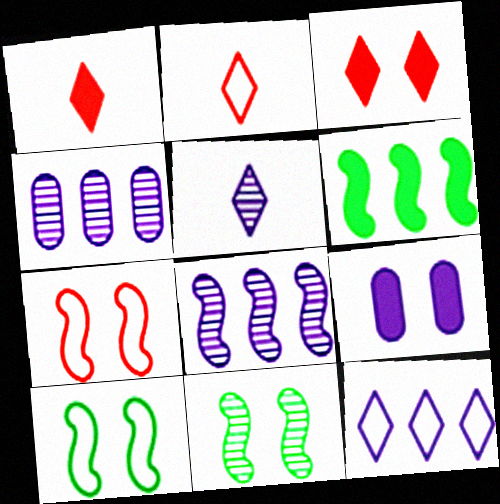[[1, 4, 10], 
[1, 6, 9]]